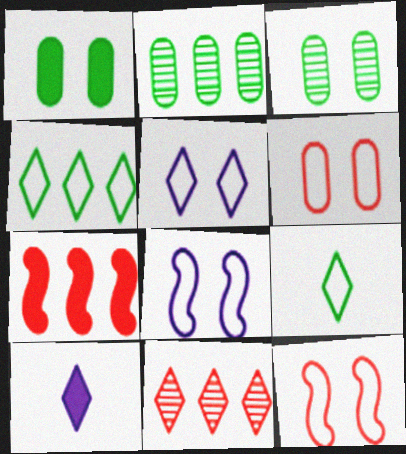[[1, 7, 10], 
[2, 10, 12]]